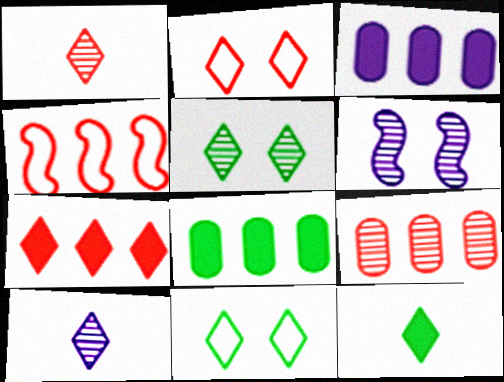[[1, 2, 7], 
[4, 7, 9], 
[7, 10, 11]]